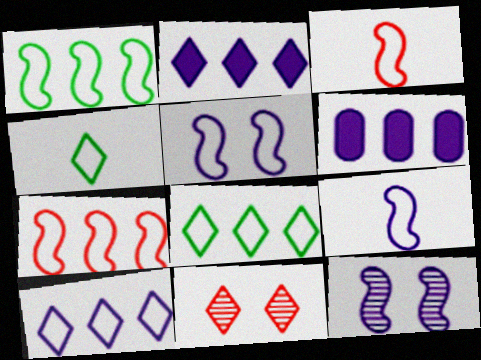[[1, 3, 5], 
[2, 4, 11]]